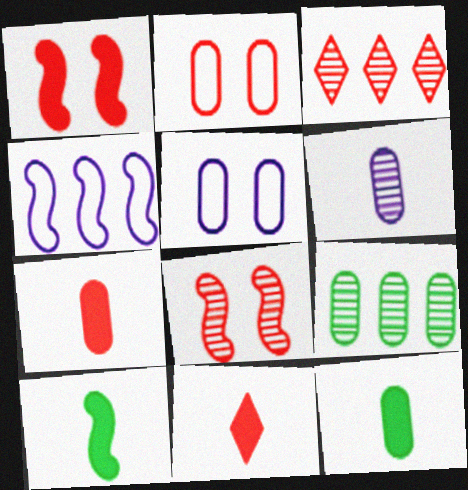[[3, 5, 10], 
[4, 8, 10], 
[5, 7, 9]]